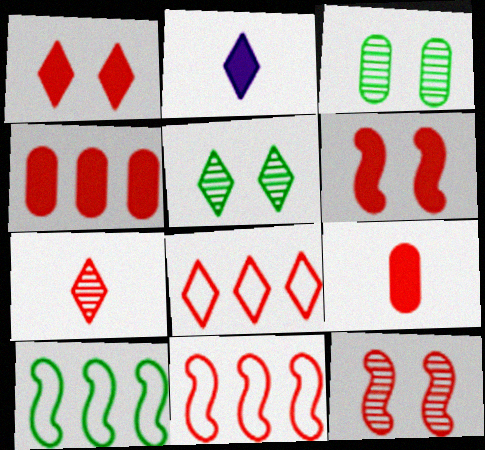[[1, 7, 8], 
[2, 3, 11], 
[2, 5, 8], 
[8, 9, 12]]